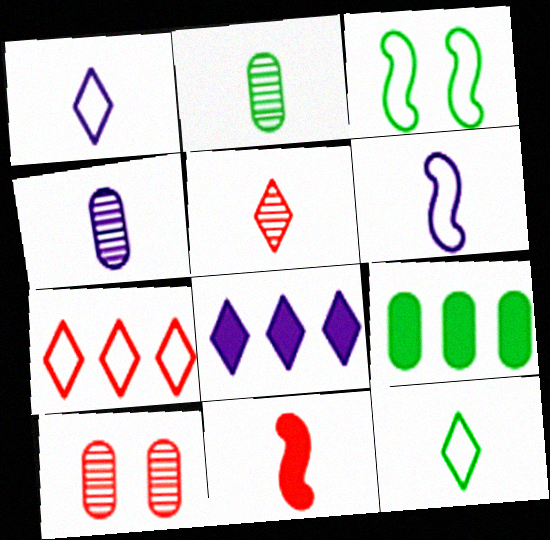[[1, 2, 11], 
[4, 11, 12], 
[7, 10, 11]]